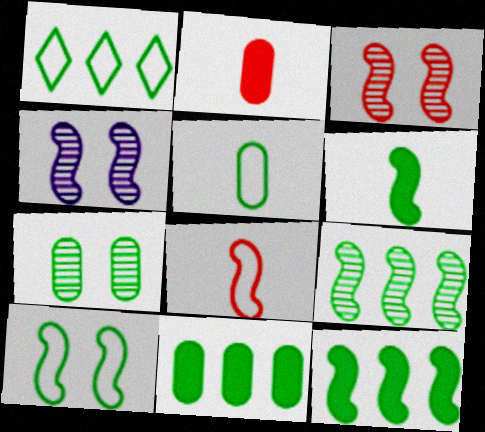[[1, 2, 4], 
[1, 5, 10], 
[1, 6, 7], 
[1, 9, 11], 
[4, 8, 12], 
[5, 7, 11], 
[6, 9, 10]]